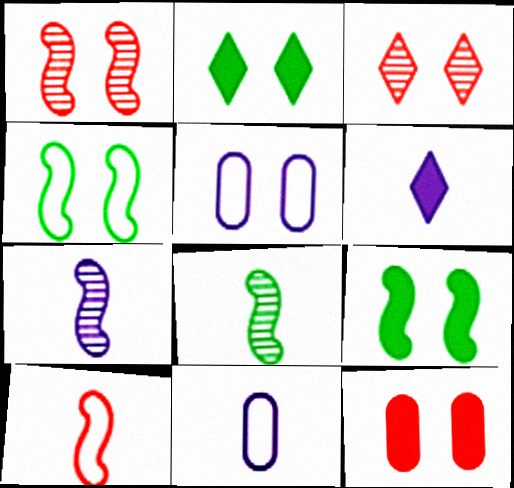[[1, 2, 5], 
[3, 5, 9], 
[6, 7, 11]]